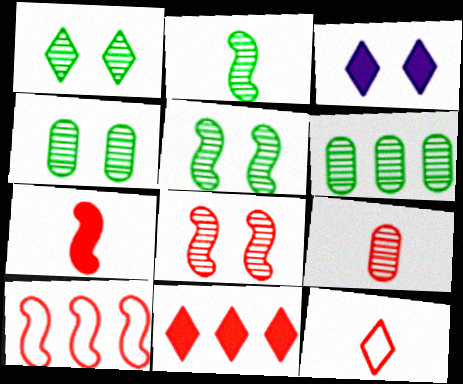[[1, 2, 6], 
[1, 4, 5], 
[7, 8, 10], 
[7, 9, 12]]